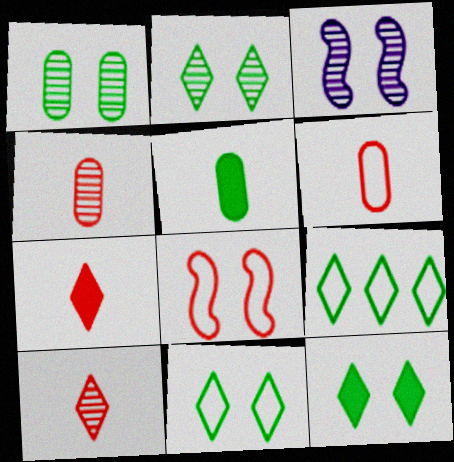[[2, 11, 12]]